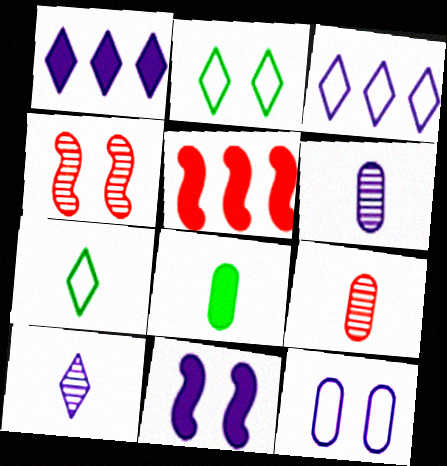[[2, 5, 6], 
[3, 4, 8], 
[3, 6, 11]]